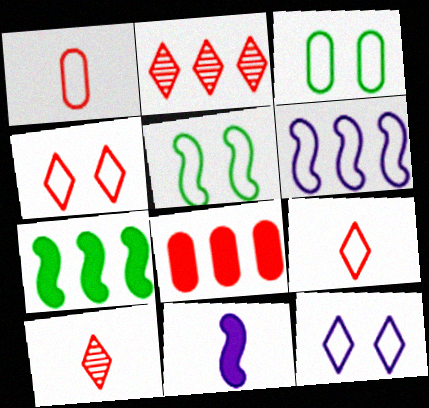[[2, 3, 11], 
[3, 6, 9]]